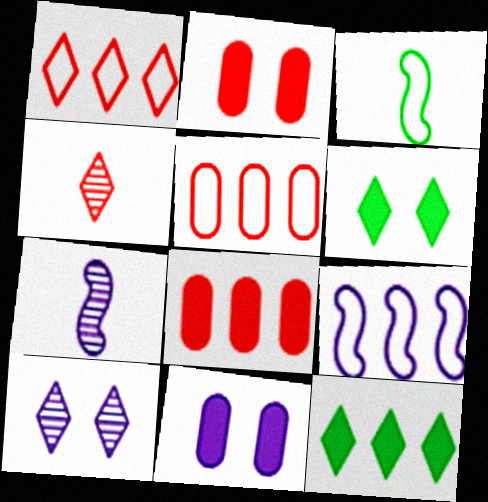[[3, 8, 10], 
[5, 6, 7]]